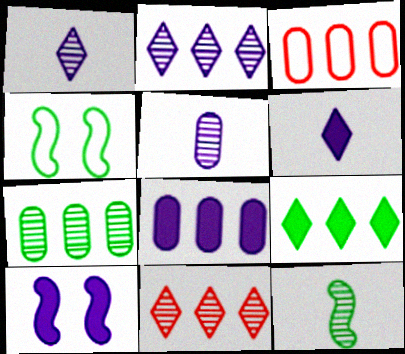[[3, 7, 8], 
[6, 8, 10]]